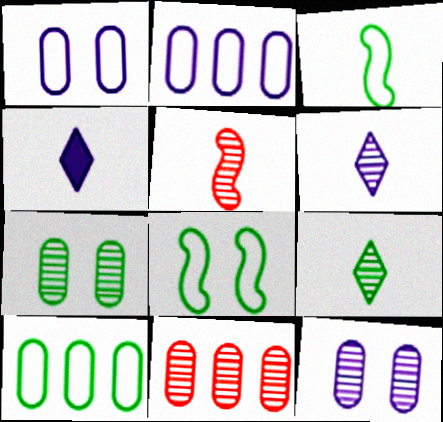[[4, 8, 11]]